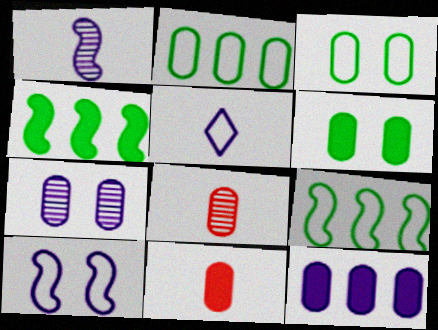[[2, 7, 11], 
[3, 8, 12], 
[6, 11, 12]]